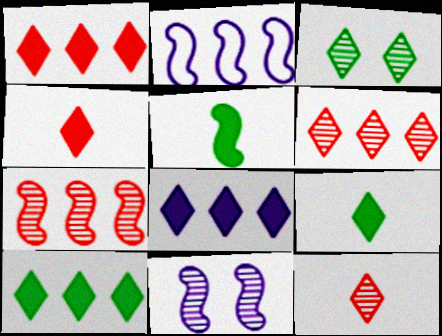[[1, 8, 10]]